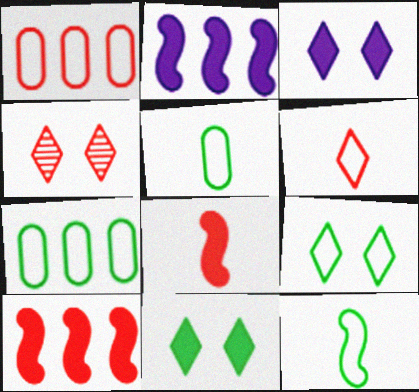[[1, 4, 8], 
[2, 4, 5], 
[3, 4, 9], 
[7, 9, 12]]